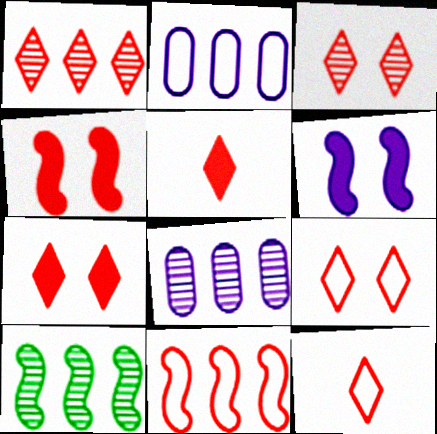[[1, 5, 9], 
[1, 7, 12], 
[1, 8, 10], 
[3, 7, 9]]